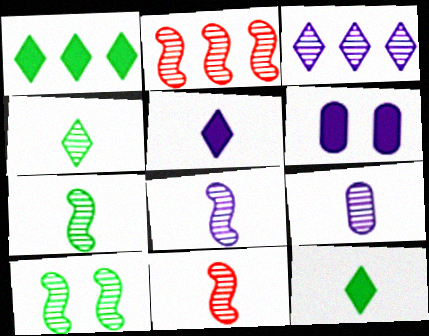[[2, 8, 10], 
[4, 9, 11], 
[7, 8, 11]]